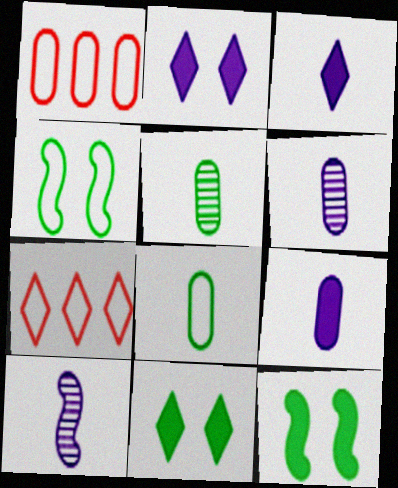[[1, 10, 11], 
[6, 7, 12]]